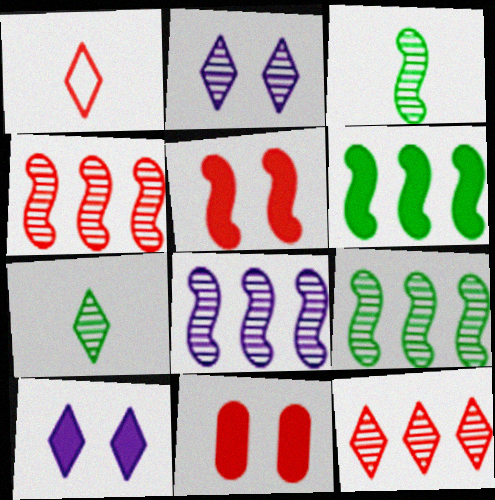[[1, 4, 11], 
[2, 7, 12], 
[4, 8, 9]]